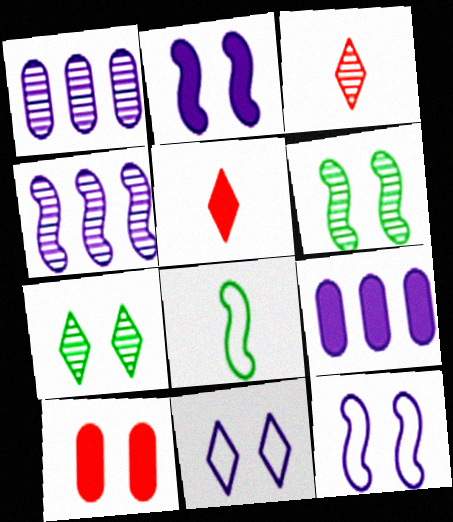[[1, 3, 6], 
[6, 10, 11], 
[7, 10, 12]]